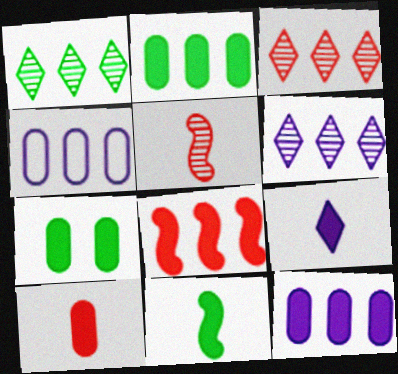[[1, 3, 6], 
[1, 4, 8], 
[7, 8, 9], 
[7, 10, 12], 
[9, 10, 11]]